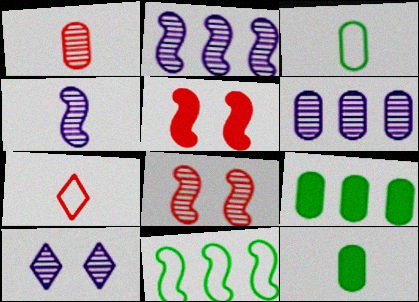[[4, 5, 11], 
[4, 6, 10], 
[4, 7, 12]]